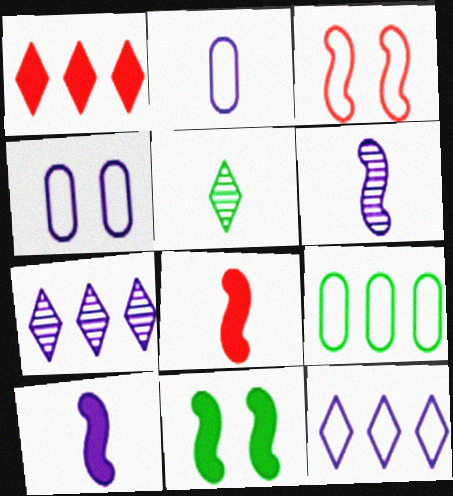[[2, 5, 8], 
[4, 7, 10], 
[5, 9, 11]]